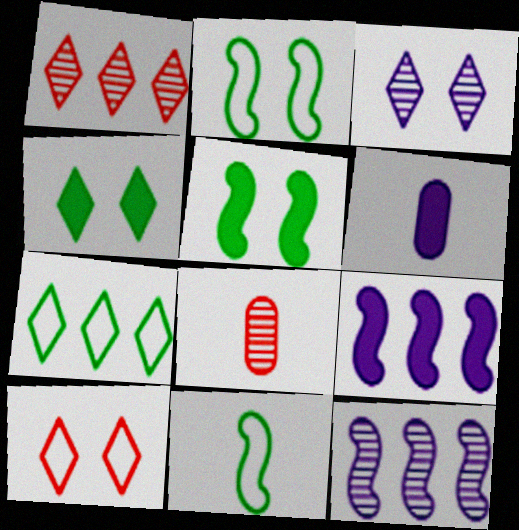[[1, 2, 6], 
[3, 4, 10]]